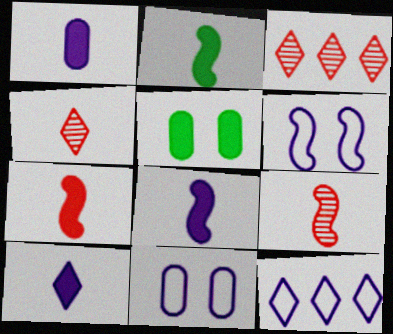[[1, 8, 10], 
[2, 3, 11], 
[2, 7, 8], 
[5, 9, 12]]